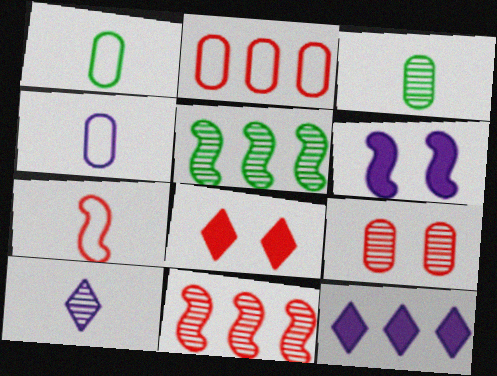[[2, 5, 12], 
[4, 5, 8], 
[5, 6, 7], 
[5, 9, 10]]